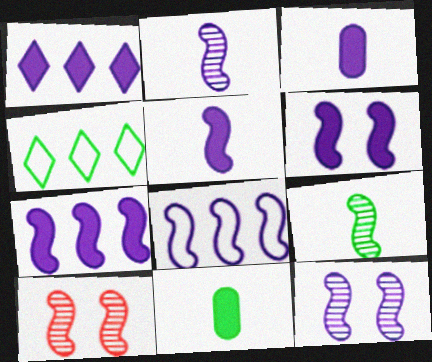[[1, 3, 6], 
[2, 6, 8], 
[3, 4, 10], 
[5, 6, 7], 
[5, 8, 12]]